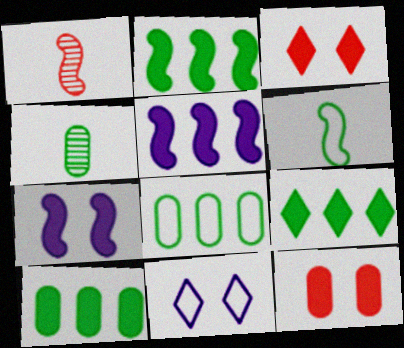[[1, 10, 11], 
[2, 9, 10]]